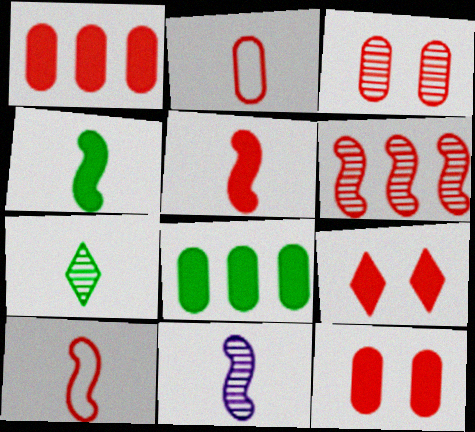[[1, 2, 3], 
[1, 5, 9], 
[2, 6, 9], 
[4, 10, 11]]